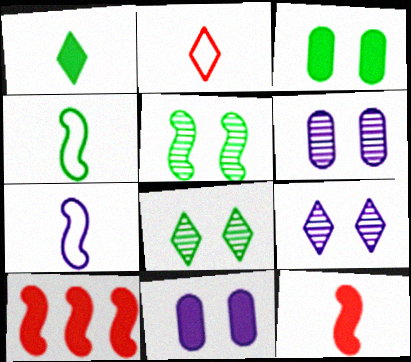[[1, 10, 11], 
[5, 7, 10]]